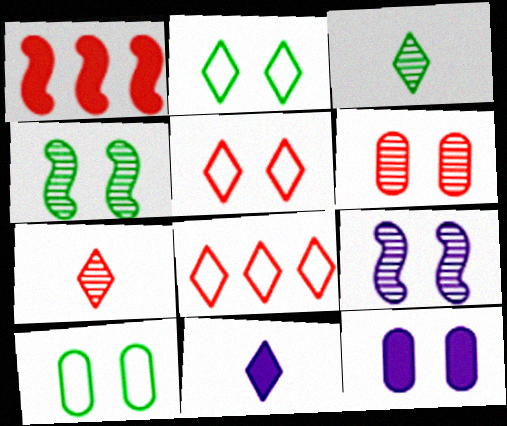[[4, 5, 12], 
[6, 10, 12]]